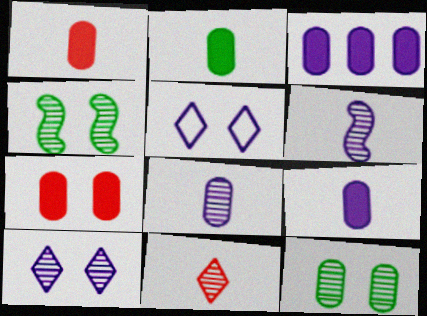[[1, 2, 9], 
[2, 3, 7], 
[3, 5, 6], 
[4, 5, 7]]